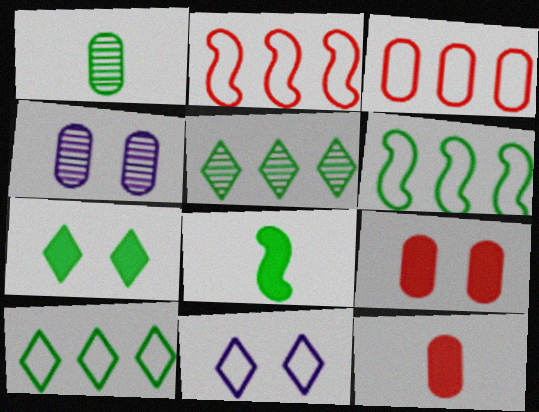[[1, 6, 7]]